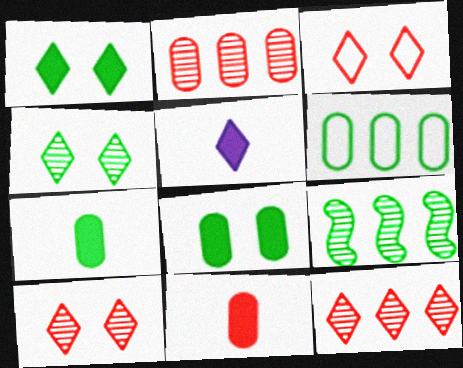[]